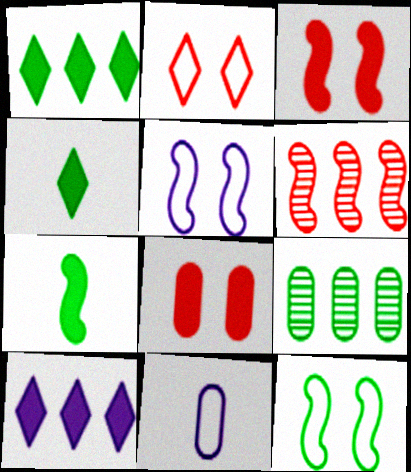[[4, 9, 12], 
[5, 6, 7], 
[7, 8, 10], 
[8, 9, 11]]